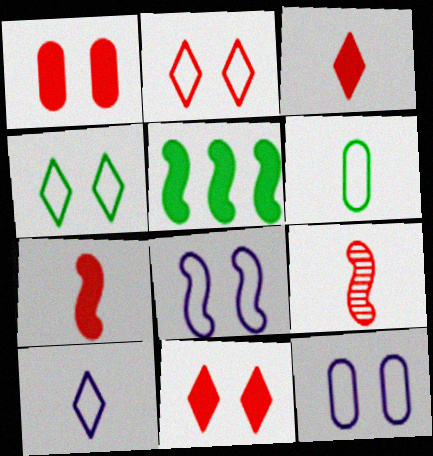[[5, 8, 9]]